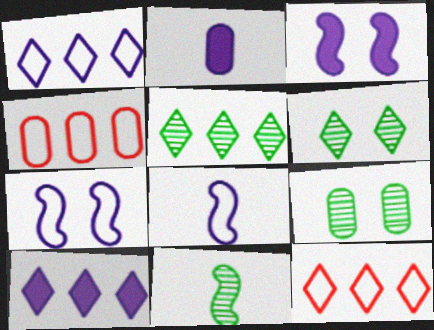[[2, 3, 10], 
[2, 4, 9], 
[5, 9, 11], 
[5, 10, 12]]